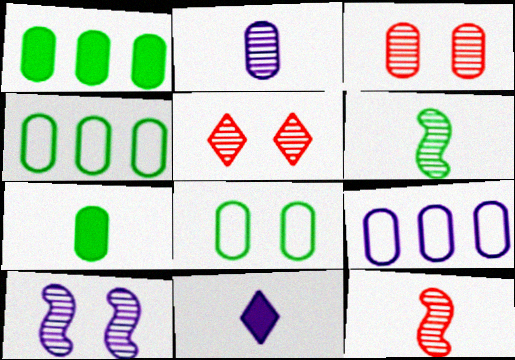[[3, 7, 9], 
[9, 10, 11]]